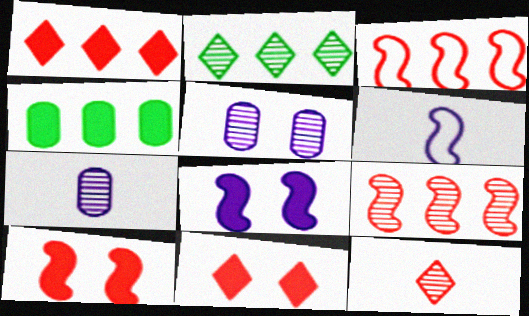[]